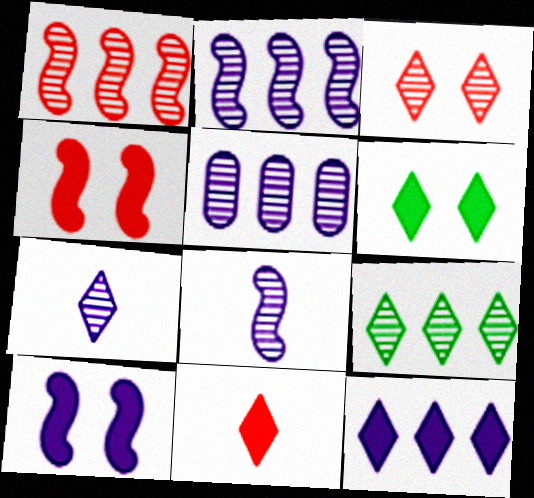[[1, 5, 9], 
[3, 7, 9], 
[6, 11, 12]]